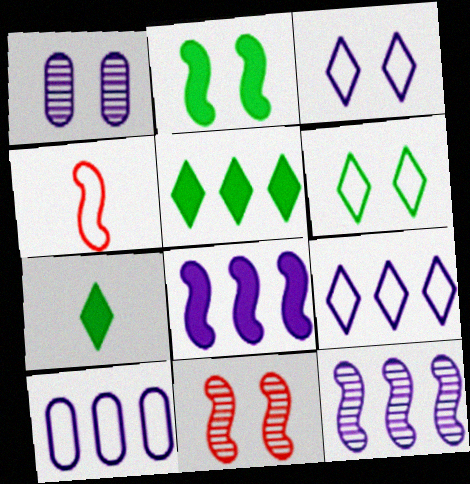[[1, 4, 5], 
[2, 4, 12], 
[4, 6, 10], 
[7, 10, 11]]